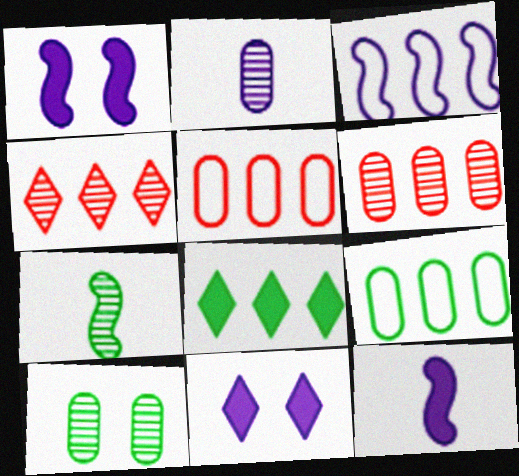[[2, 3, 11], 
[2, 6, 10], 
[3, 6, 8], 
[5, 7, 11]]